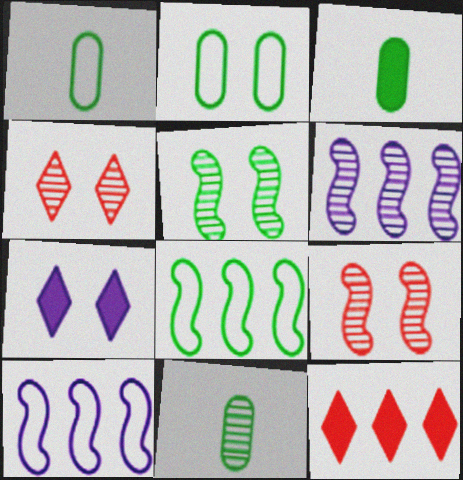[[1, 3, 11], 
[2, 7, 9], 
[3, 4, 10], 
[4, 6, 11]]